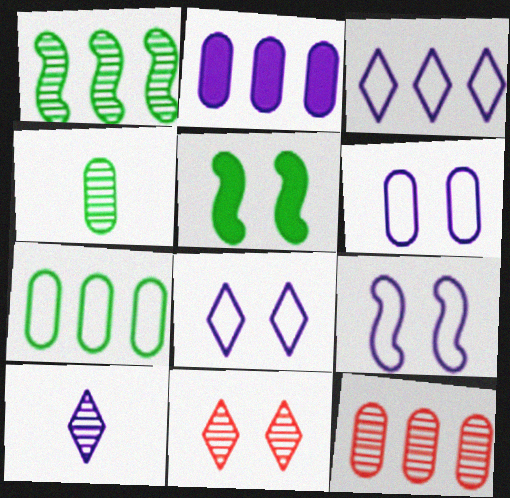[[2, 7, 12], 
[2, 9, 10], 
[5, 6, 11], 
[6, 8, 9]]